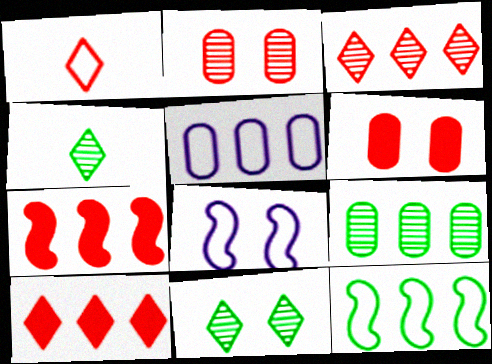[[1, 2, 7], 
[6, 8, 11]]